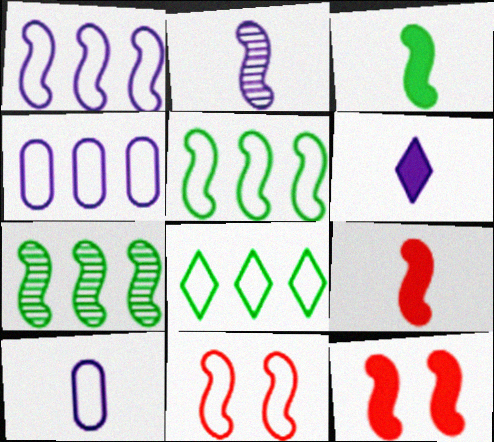[[2, 5, 12], 
[2, 6, 10], 
[8, 10, 11]]